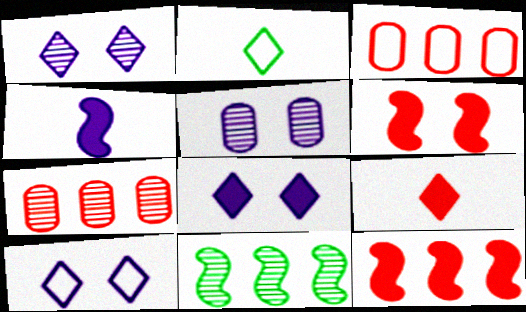[[1, 8, 10], 
[2, 5, 12]]